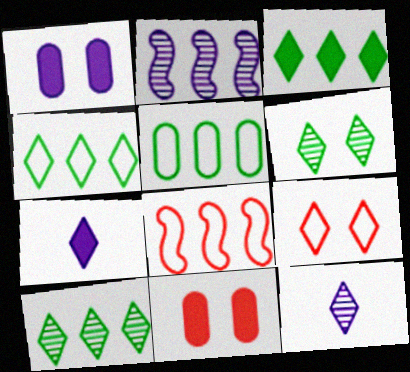[[3, 4, 10], 
[3, 9, 12], 
[7, 9, 10]]